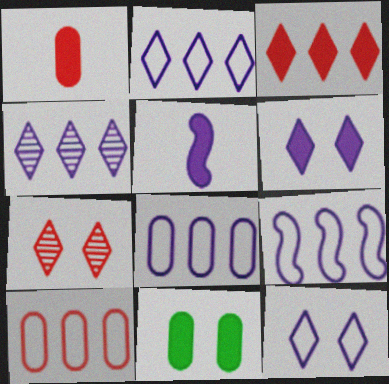[[2, 8, 9], 
[3, 5, 11]]